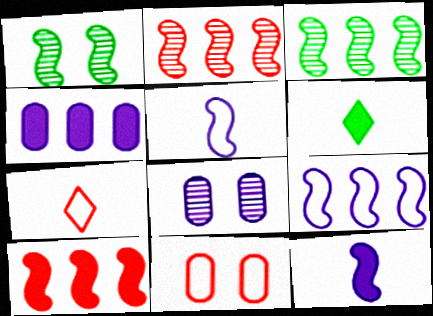[[1, 4, 7], 
[1, 5, 10], 
[3, 9, 10]]